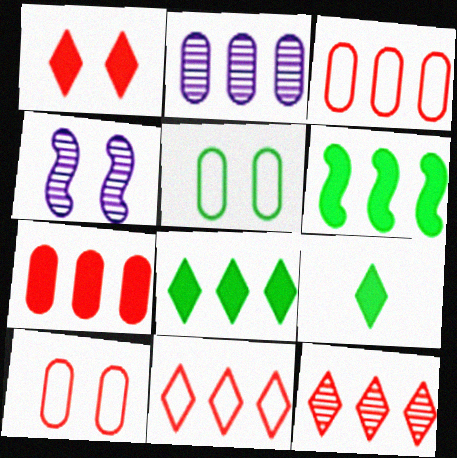[[1, 4, 5], 
[2, 6, 11], 
[3, 4, 9]]